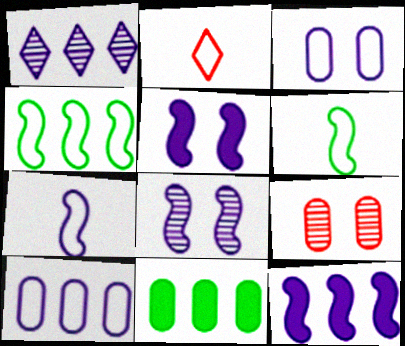[[1, 10, 12], 
[2, 3, 4], 
[2, 8, 11], 
[7, 8, 12]]